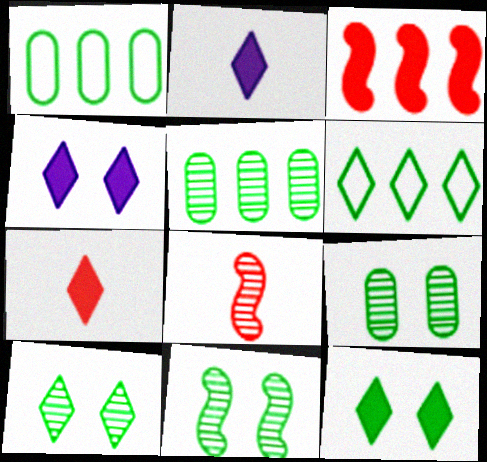[[1, 4, 8], 
[9, 10, 11]]